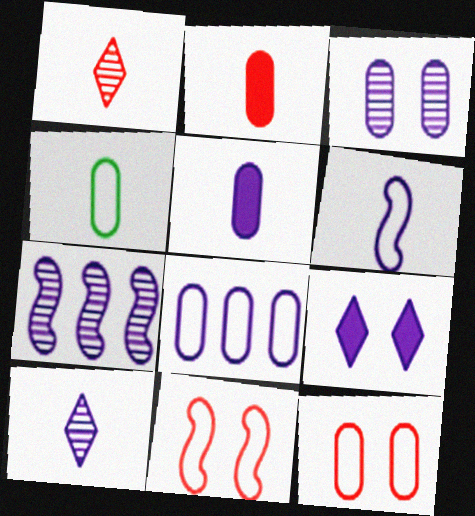[[3, 5, 8], 
[3, 7, 10], 
[4, 8, 12], 
[5, 6, 10]]